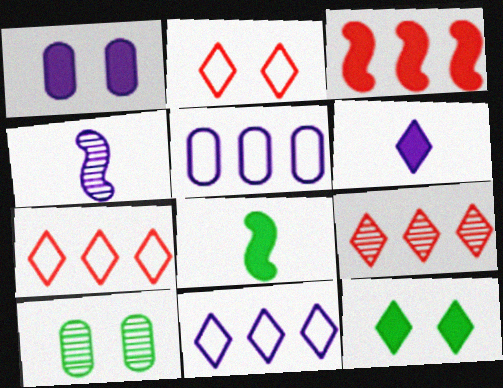[[1, 4, 11], 
[4, 9, 10]]